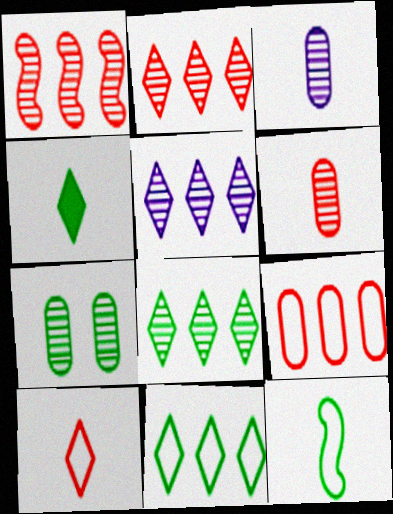[[2, 5, 8]]